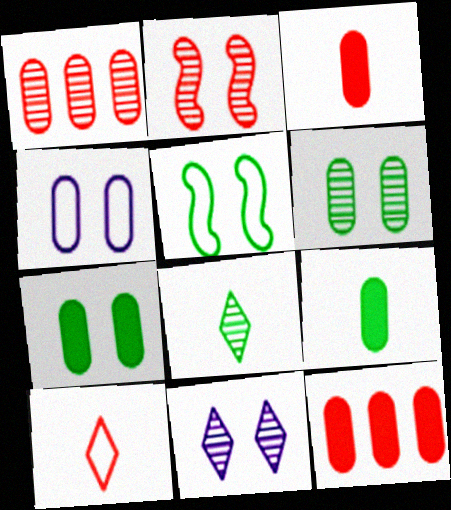[[1, 4, 9], 
[2, 6, 11], 
[2, 10, 12]]